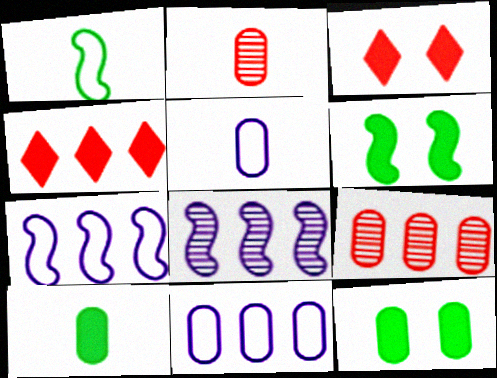[[2, 5, 10], 
[2, 11, 12], 
[5, 9, 12]]